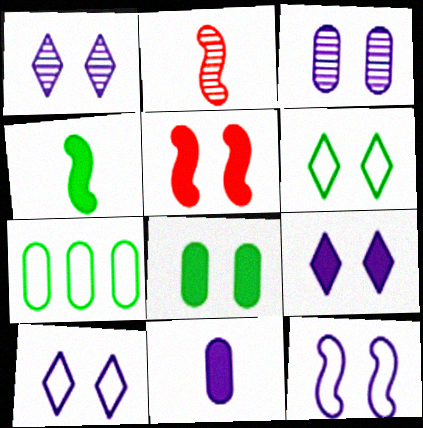[[1, 9, 10], 
[2, 7, 9], 
[3, 5, 6], 
[3, 9, 12], 
[5, 8, 9]]